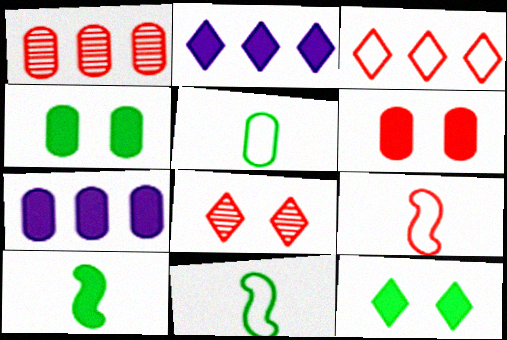[[2, 6, 10], 
[7, 8, 11]]